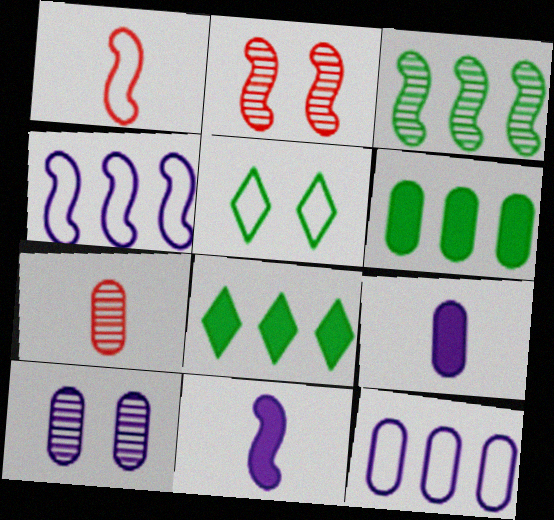[[1, 5, 12], 
[1, 8, 10], 
[9, 10, 12]]